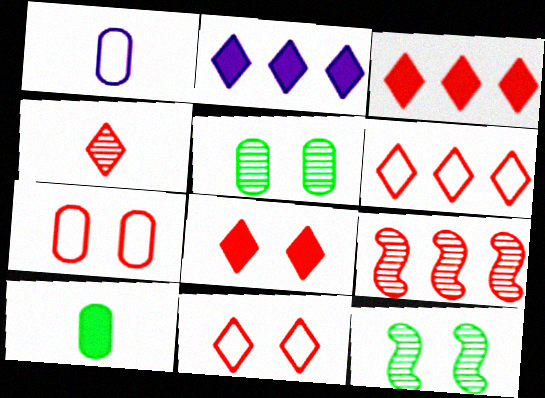[[1, 3, 12], 
[3, 4, 11], 
[4, 6, 8]]